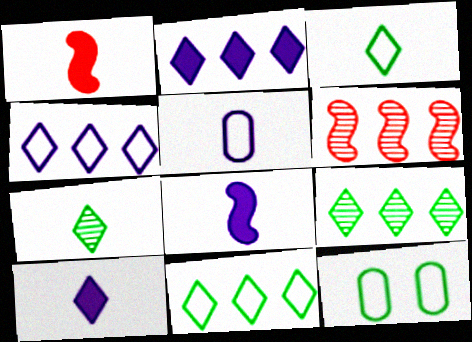[[1, 5, 7], 
[6, 10, 12]]